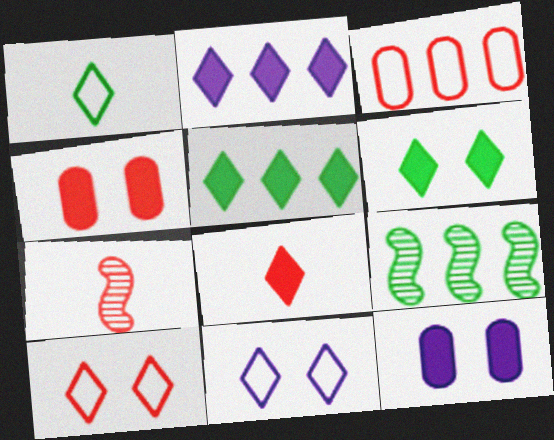[[2, 3, 9], 
[2, 6, 8]]